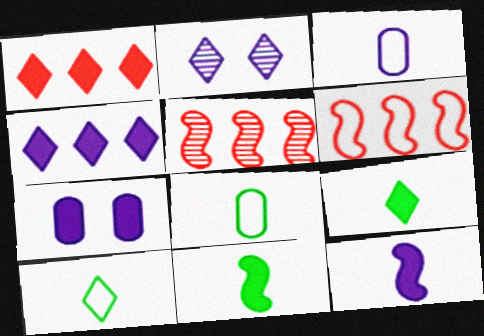[[1, 2, 10], 
[1, 7, 11], 
[4, 7, 12], 
[5, 7, 10]]